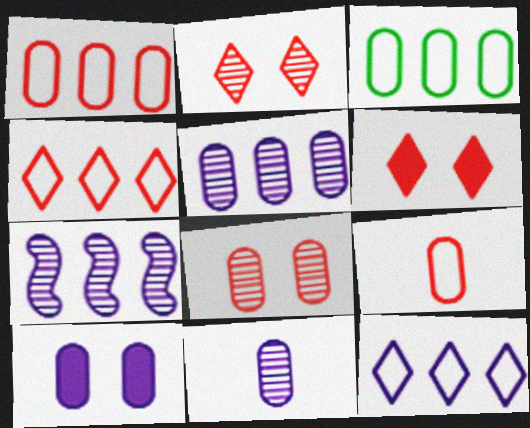[]